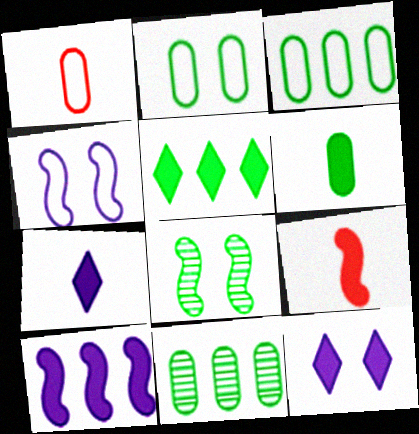[[2, 6, 11], 
[6, 7, 9]]